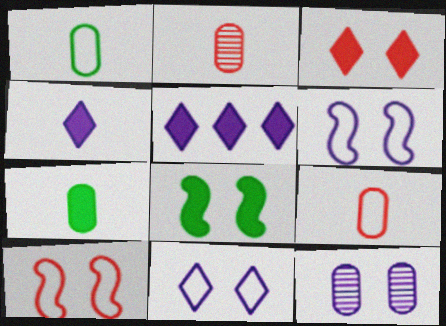[]